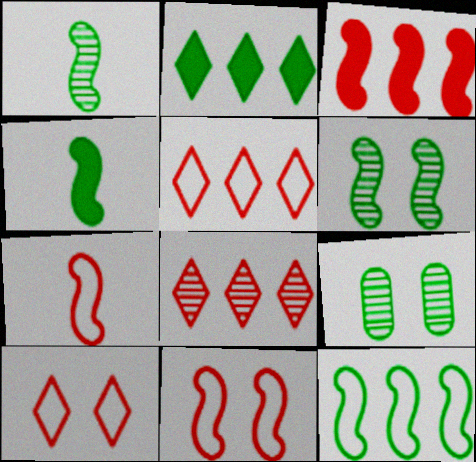[[4, 6, 12]]